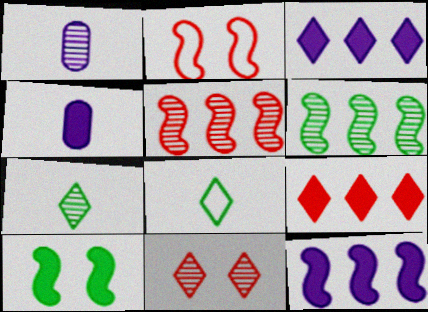[[1, 6, 11], 
[3, 8, 11], 
[4, 9, 10]]